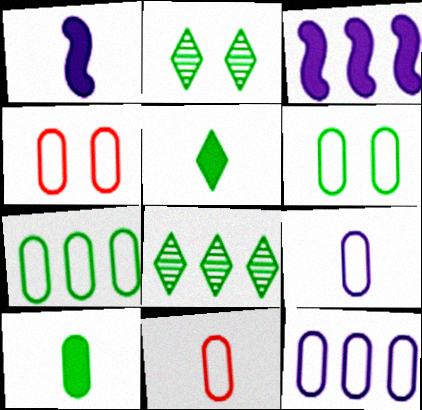[[1, 4, 8], 
[2, 3, 11], 
[4, 7, 9], 
[6, 11, 12]]